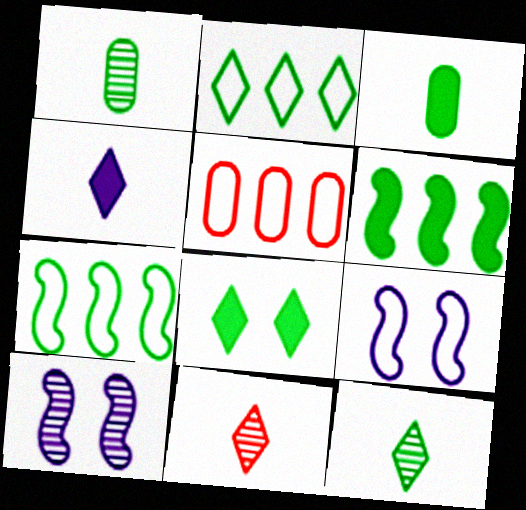[[1, 7, 8], 
[2, 8, 12], 
[3, 6, 8]]